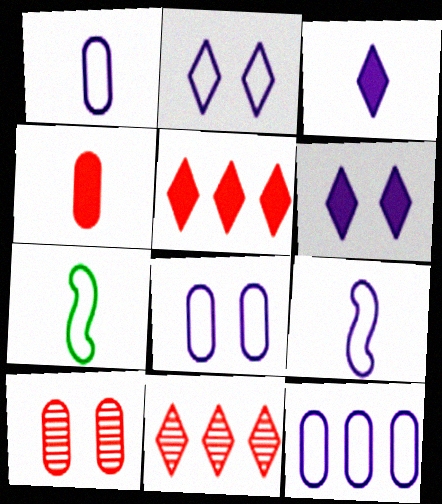[[1, 8, 12], 
[2, 9, 12]]